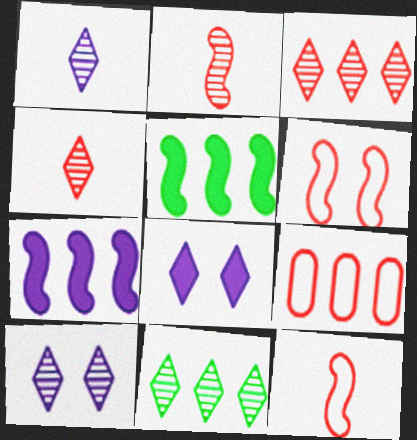[[4, 10, 11], 
[7, 9, 11]]